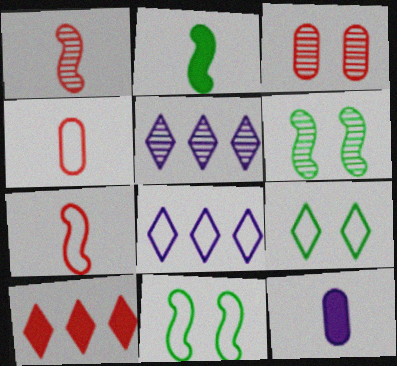[[2, 3, 8], 
[3, 7, 10], 
[4, 8, 11]]